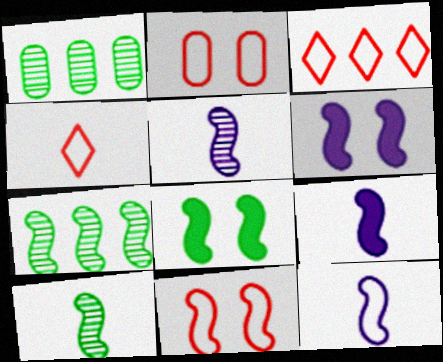[[1, 4, 6], 
[5, 9, 12], 
[7, 9, 11]]